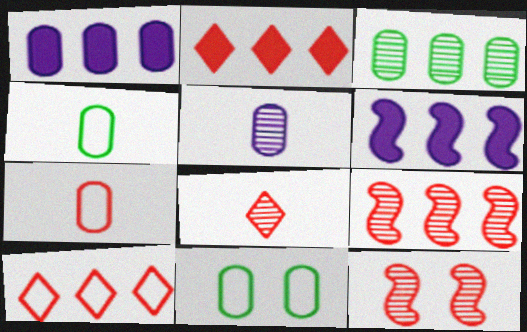[[2, 7, 12], 
[3, 6, 10], 
[6, 8, 11]]